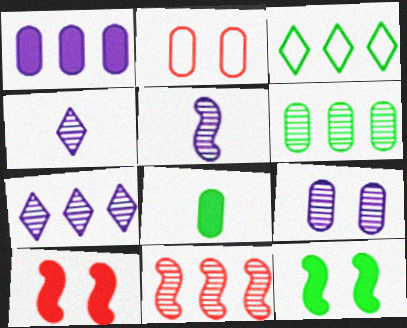[[1, 3, 11], 
[5, 7, 9], 
[6, 7, 11]]